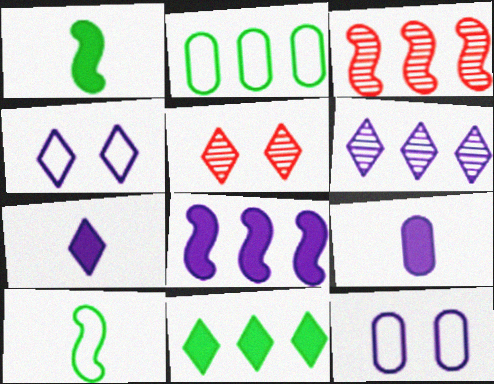[[4, 6, 7]]